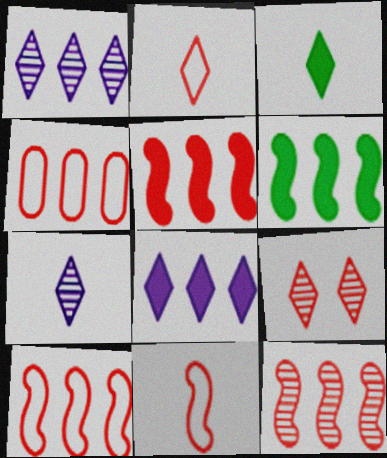[[1, 4, 6], 
[2, 3, 7], 
[5, 10, 12]]